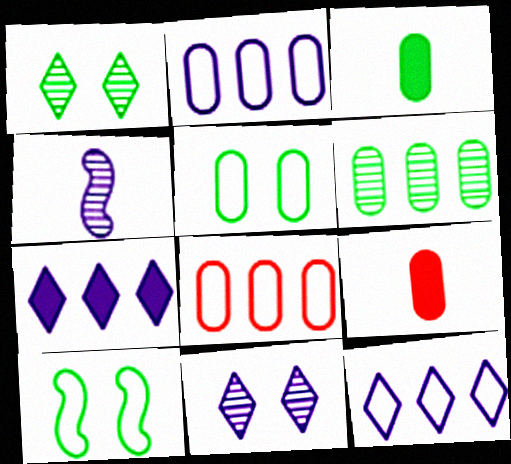[[3, 5, 6]]